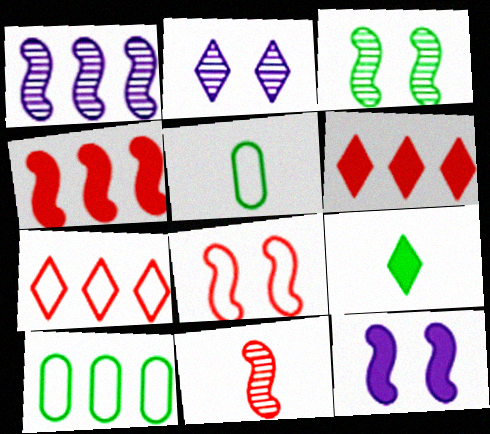[[1, 3, 11], 
[1, 6, 10], 
[2, 4, 5], 
[2, 7, 9], 
[3, 8, 12], 
[3, 9, 10], 
[4, 8, 11]]